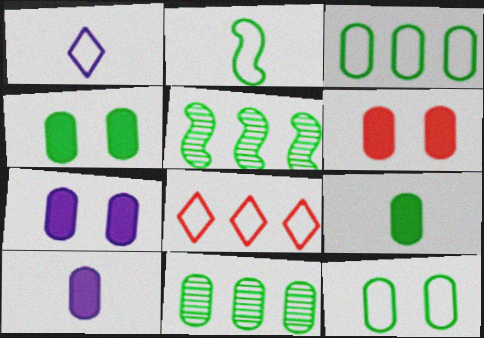[[1, 5, 6], 
[4, 6, 7], 
[9, 11, 12]]